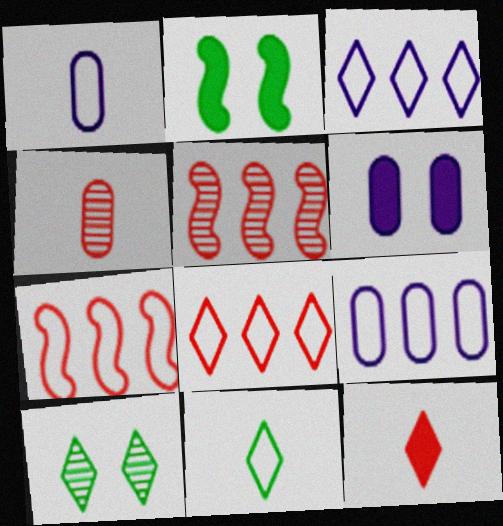[[2, 3, 4], 
[3, 10, 12], 
[5, 6, 11]]